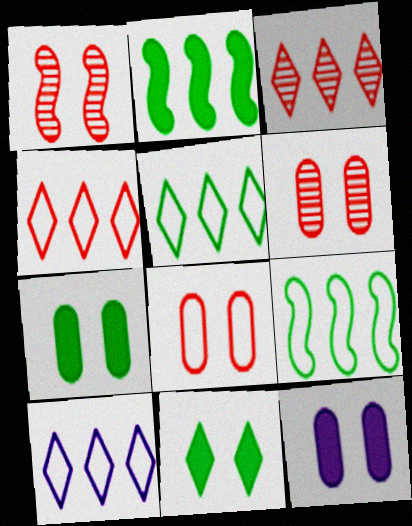[[4, 5, 10]]